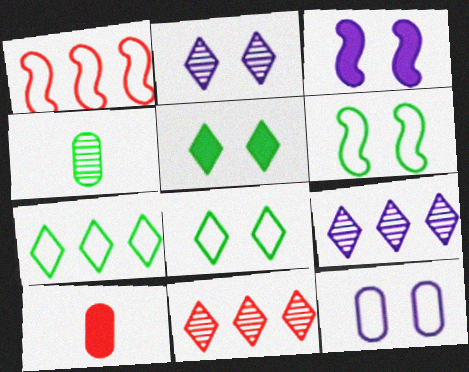[[2, 3, 12], 
[6, 9, 10]]